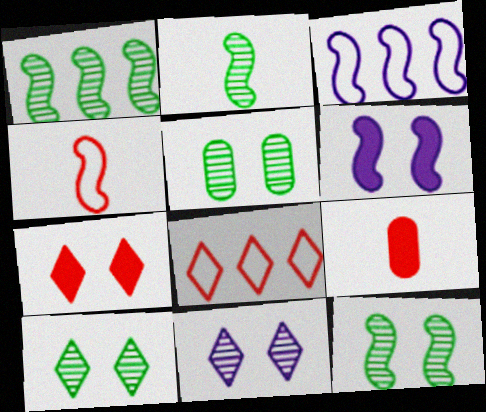[[1, 2, 12], 
[1, 4, 6], 
[3, 9, 10], 
[5, 10, 12]]